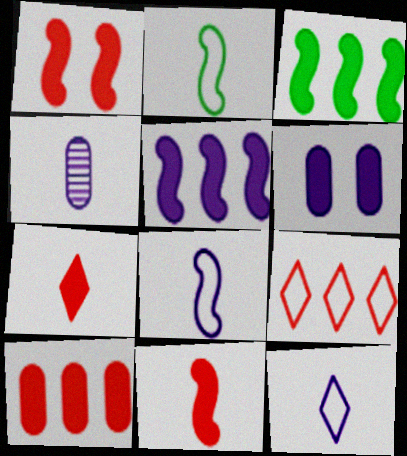[[1, 7, 10], 
[2, 4, 7], 
[3, 6, 7]]